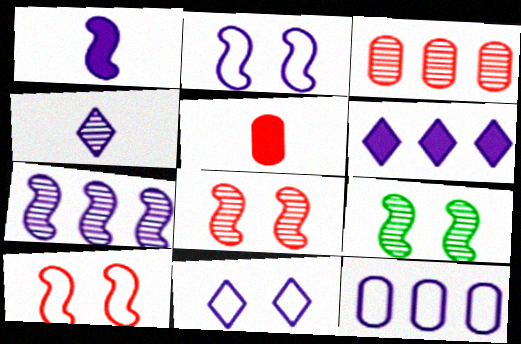[[1, 2, 7], 
[3, 4, 9], 
[4, 6, 11], 
[6, 7, 12]]